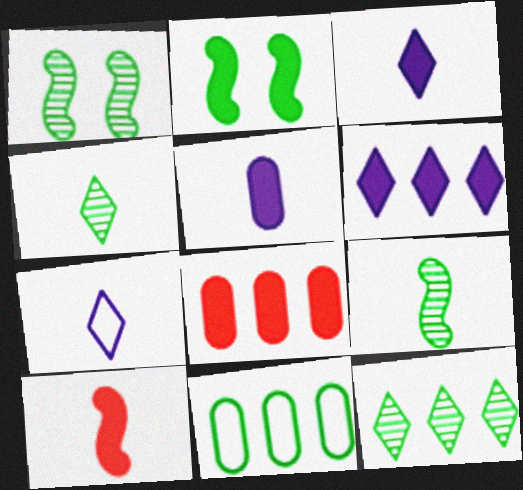[[1, 7, 8], 
[2, 3, 8], 
[2, 4, 11]]